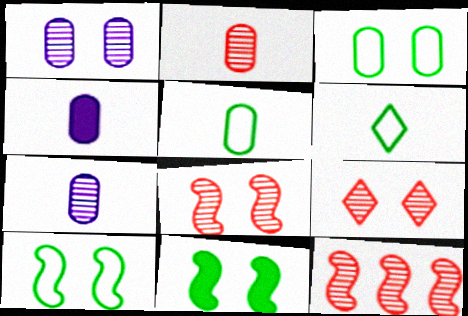[[2, 4, 5], 
[2, 9, 12]]